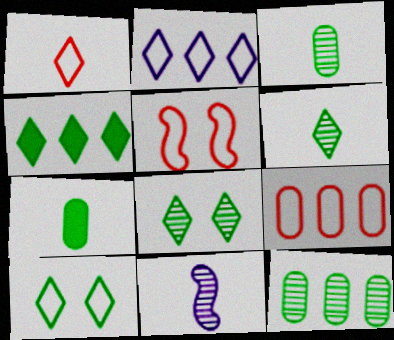[[1, 2, 10], 
[1, 5, 9], 
[1, 7, 11], 
[4, 6, 10]]